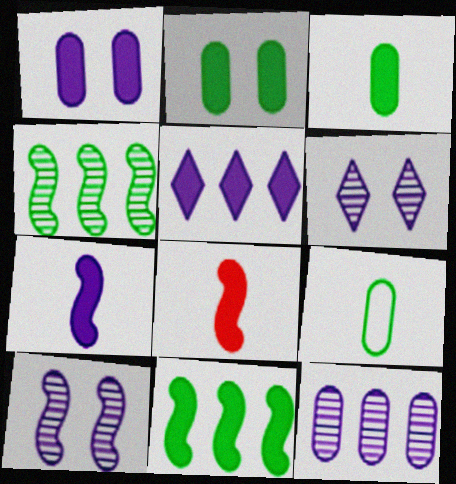[[1, 5, 7], 
[2, 5, 8]]